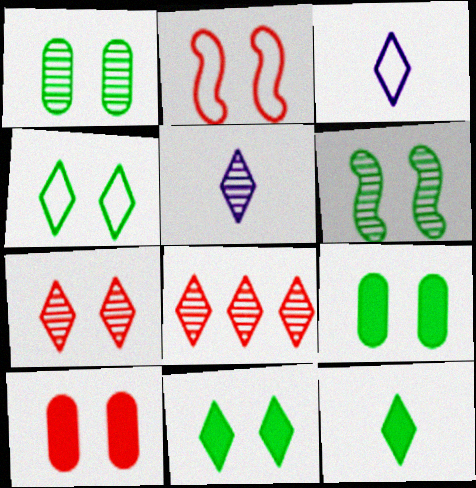[[2, 7, 10], 
[3, 8, 11], 
[4, 6, 9]]